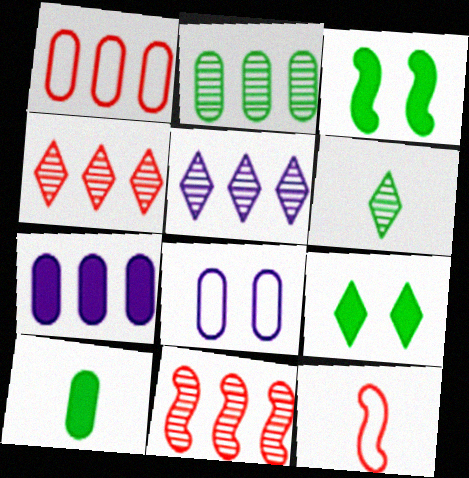[[1, 2, 7], 
[2, 5, 11]]